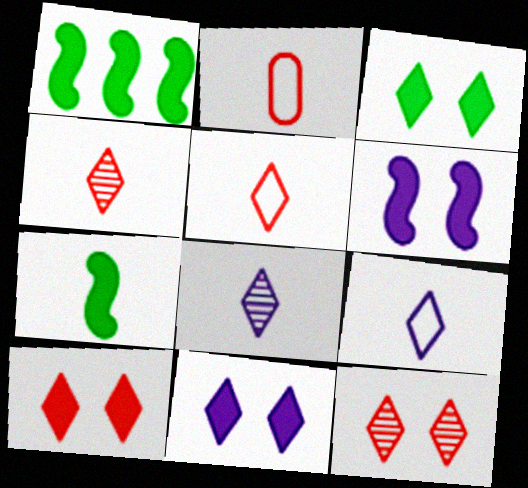[[2, 7, 8], 
[3, 10, 11]]